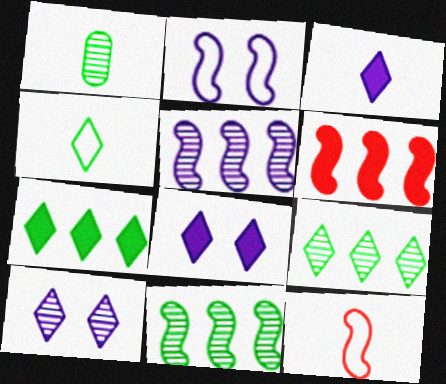[[1, 3, 12]]